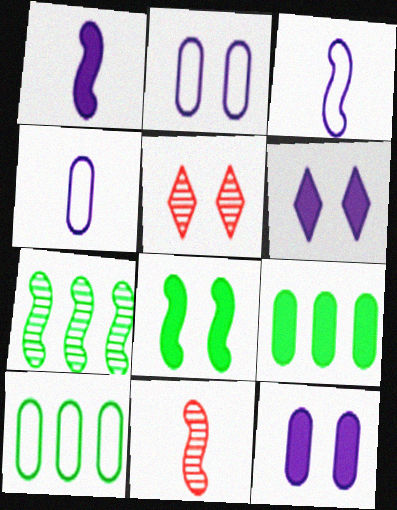[[1, 5, 10], 
[2, 5, 8], 
[3, 5, 9], 
[6, 10, 11]]